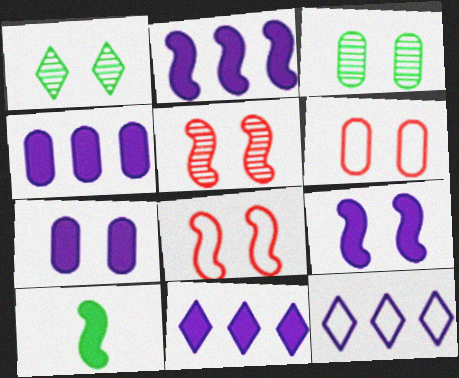[[1, 6, 9], 
[1, 7, 8], 
[2, 4, 11], 
[3, 6, 7]]